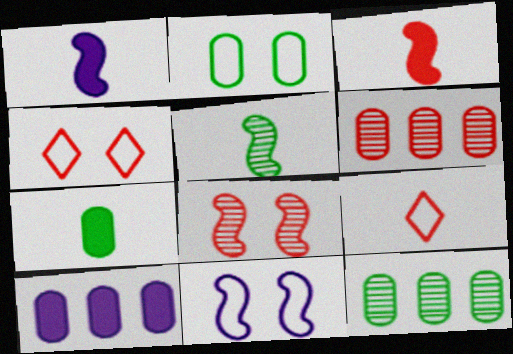[[1, 4, 12], 
[2, 4, 11], 
[2, 7, 12], 
[3, 4, 6], 
[4, 5, 10]]